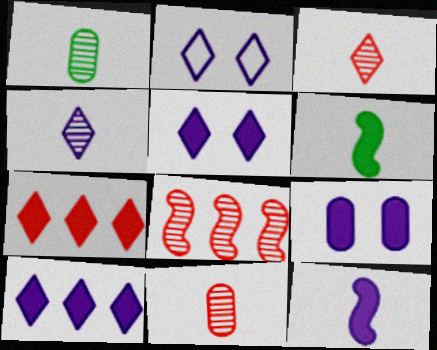[[2, 4, 10], 
[6, 7, 9], 
[9, 10, 12]]